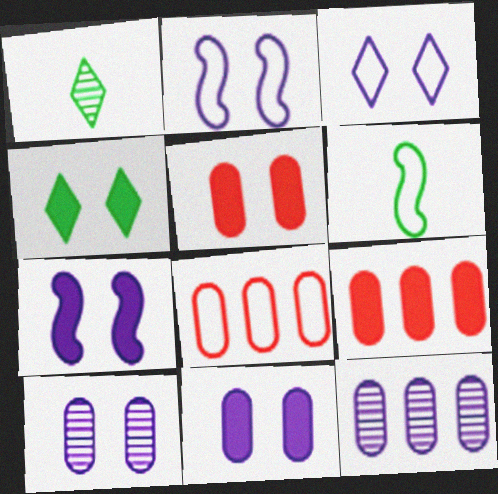[[1, 2, 9], 
[1, 7, 8], 
[3, 6, 8], 
[3, 7, 10], 
[4, 5, 7]]